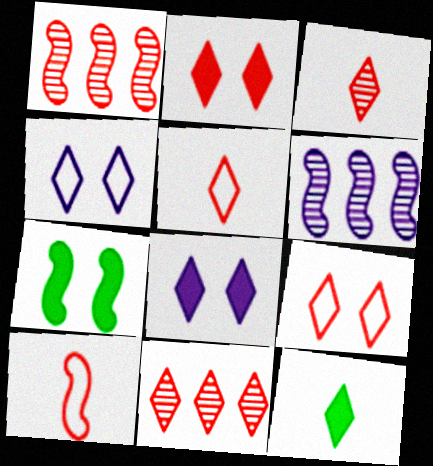[[2, 5, 11], 
[4, 11, 12], 
[6, 7, 10]]